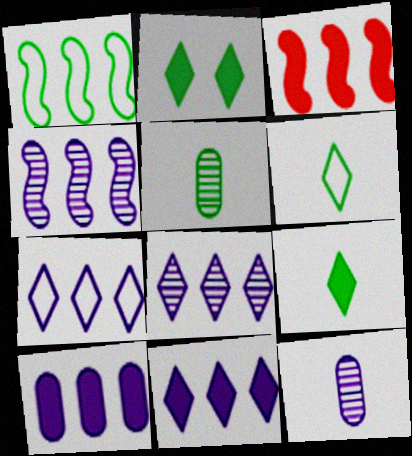[[1, 2, 5], 
[1, 3, 4], 
[4, 7, 10], 
[7, 8, 11]]